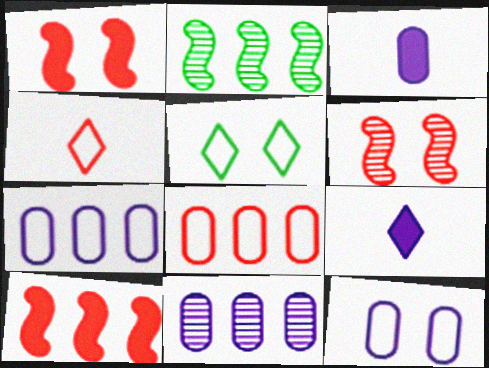[[3, 11, 12]]